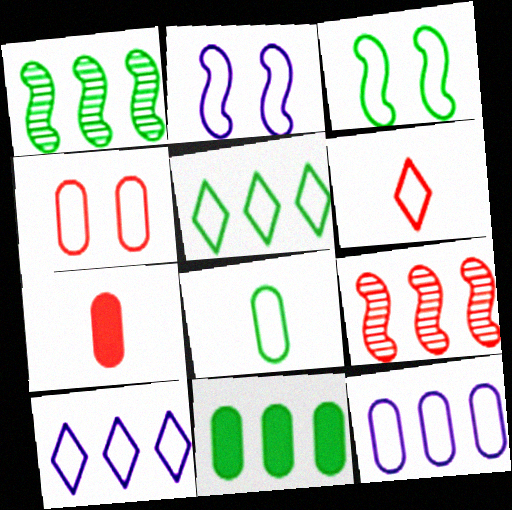[[1, 5, 11], 
[3, 5, 8], 
[3, 6, 12], 
[4, 8, 12], 
[9, 10, 11]]